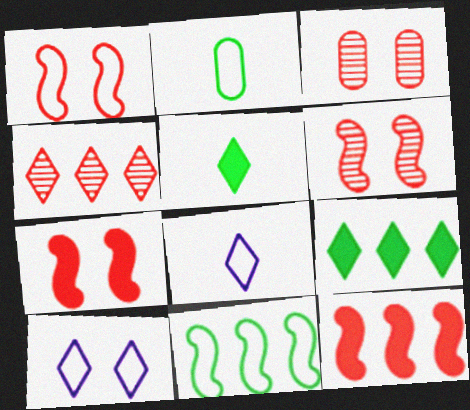[[1, 6, 7], 
[4, 5, 10]]